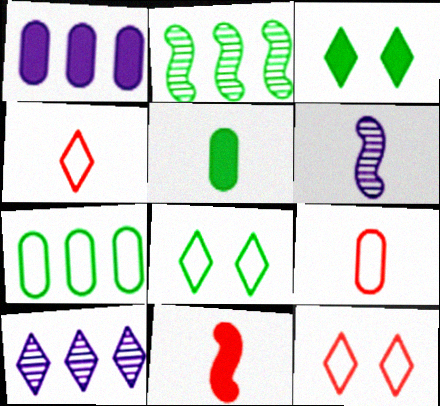[[1, 3, 11], 
[2, 5, 8], 
[3, 4, 10], 
[4, 5, 6]]